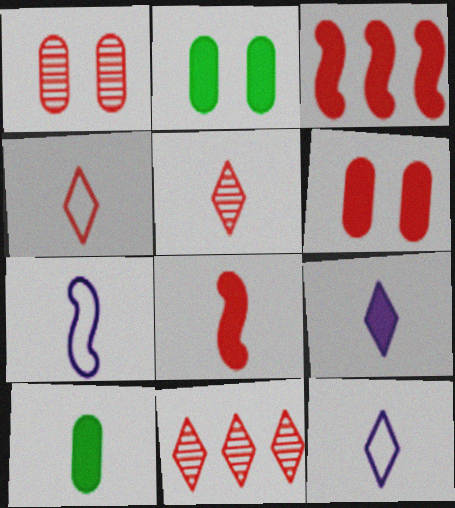[[1, 3, 4], 
[2, 3, 9], 
[2, 7, 11], 
[5, 7, 10], 
[8, 9, 10]]